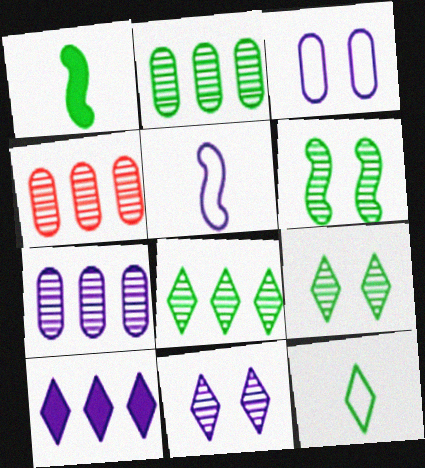[[2, 4, 7]]